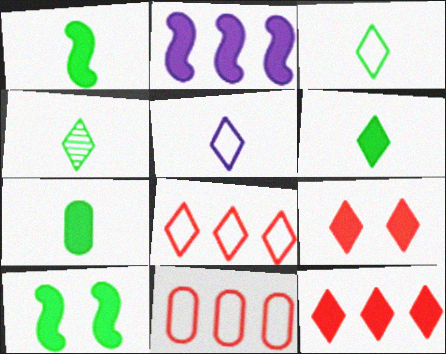[[1, 6, 7], 
[2, 7, 9], 
[3, 4, 6]]